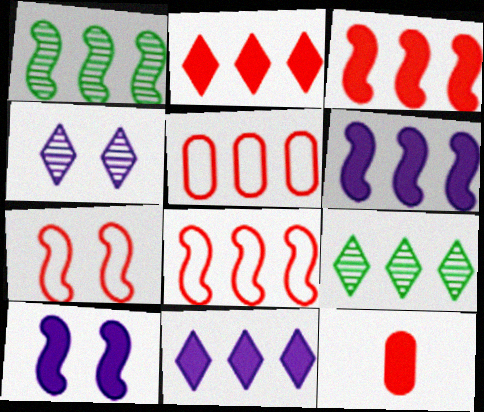[[1, 5, 11], 
[1, 6, 8], 
[5, 6, 9]]